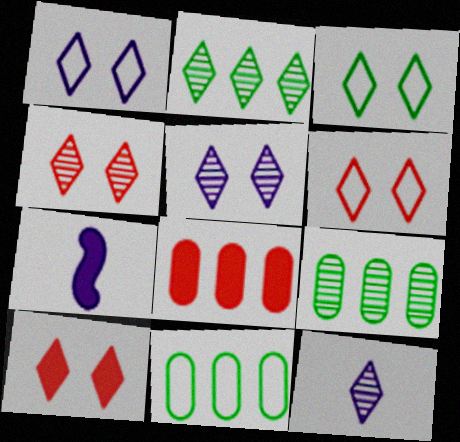[[1, 3, 6], 
[2, 4, 12], 
[3, 5, 10], 
[4, 6, 10], 
[4, 7, 11], 
[6, 7, 9]]